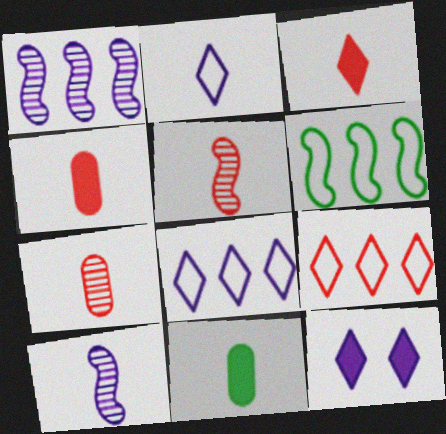[[2, 5, 11], 
[6, 7, 12]]